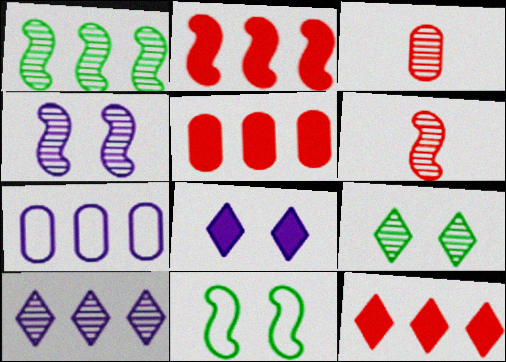[[1, 4, 6], 
[1, 7, 12], 
[2, 5, 12]]